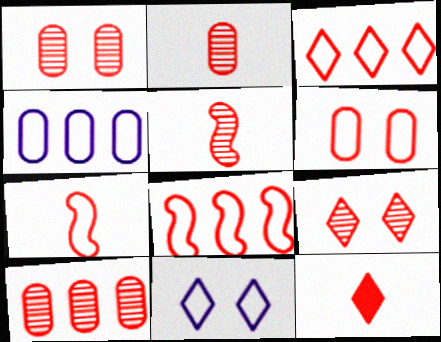[[1, 2, 10], 
[1, 8, 12], 
[2, 7, 12], 
[3, 6, 7], 
[3, 9, 12], 
[5, 9, 10]]